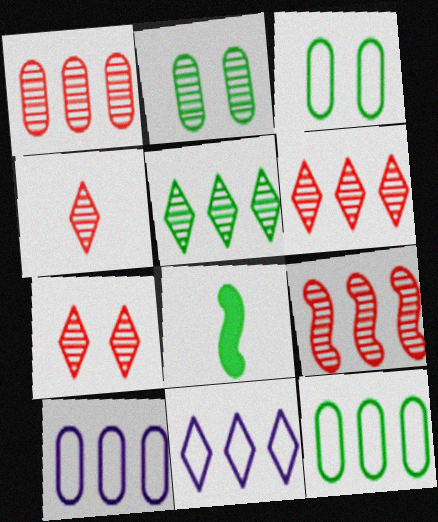[[1, 6, 9], 
[3, 5, 8], 
[4, 6, 7], 
[7, 8, 10]]